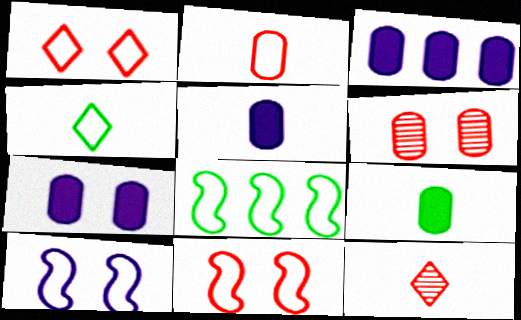[[3, 5, 7], 
[7, 8, 12]]